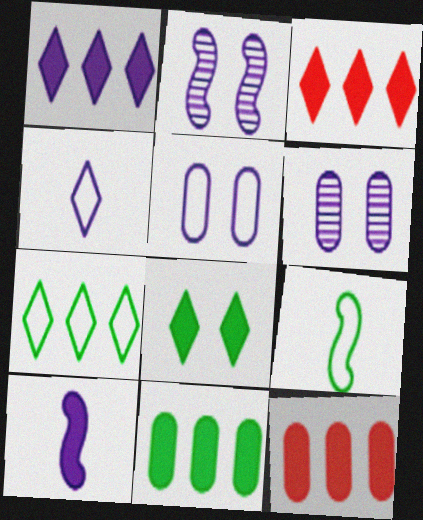[[3, 6, 9], 
[8, 10, 12]]